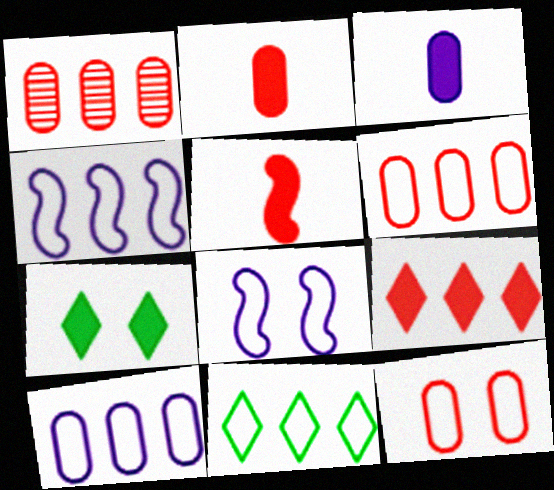[[1, 2, 12], 
[4, 6, 11]]